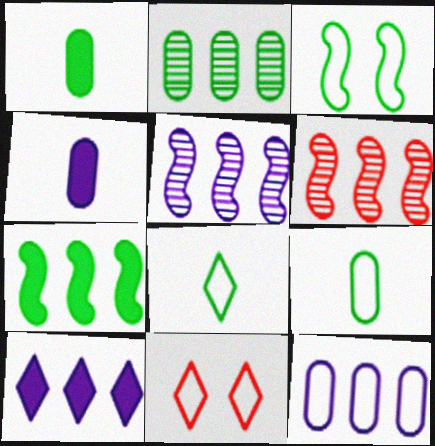[[1, 5, 11], 
[5, 10, 12]]